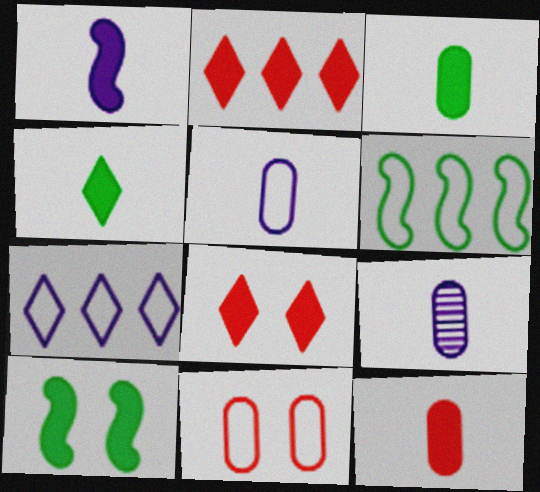[[1, 4, 12], 
[6, 8, 9]]